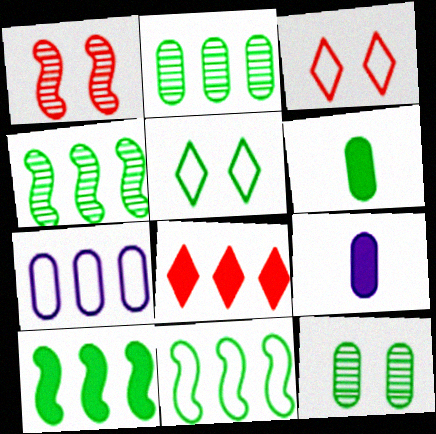[[3, 4, 9], 
[4, 5, 6], 
[4, 7, 8], 
[4, 10, 11]]